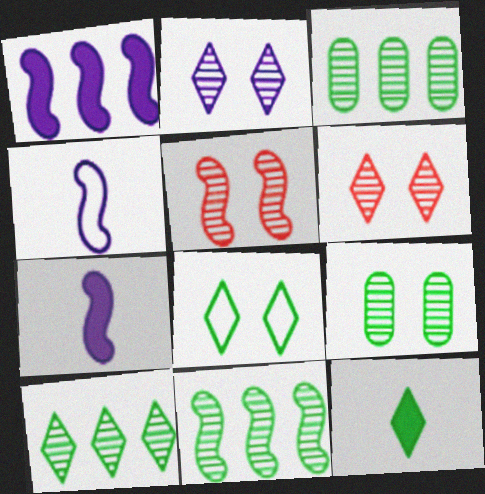[[2, 5, 9], 
[3, 10, 11], 
[8, 10, 12]]